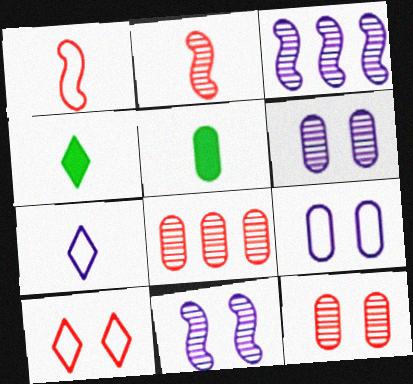[[2, 5, 7], 
[3, 5, 10], 
[5, 8, 9]]